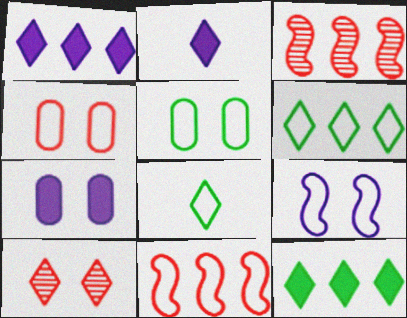[[1, 8, 10], 
[2, 3, 5], 
[2, 6, 10], 
[3, 7, 8]]